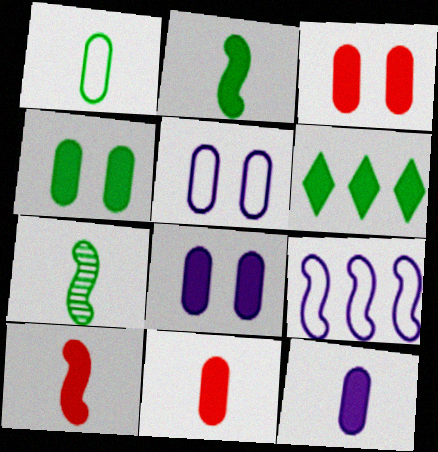[[2, 4, 6], 
[3, 4, 8], 
[6, 8, 10]]